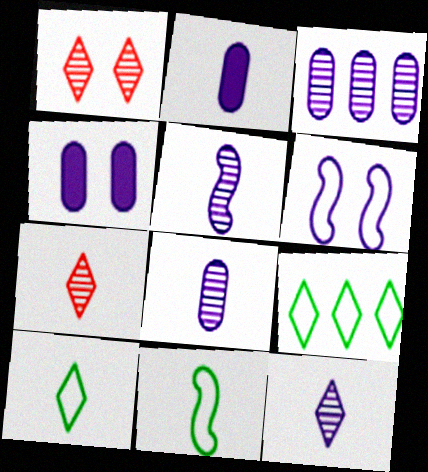[[2, 7, 11], 
[5, 8, 12]]